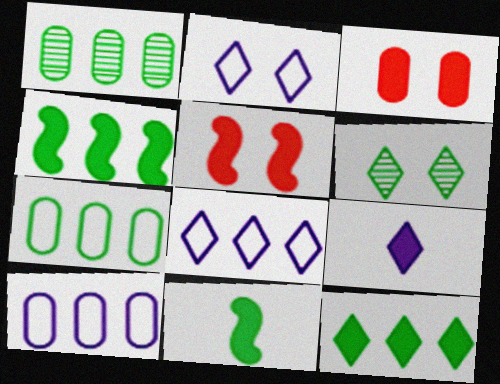[[3, 4, 9], 
[6, 7, 11]]